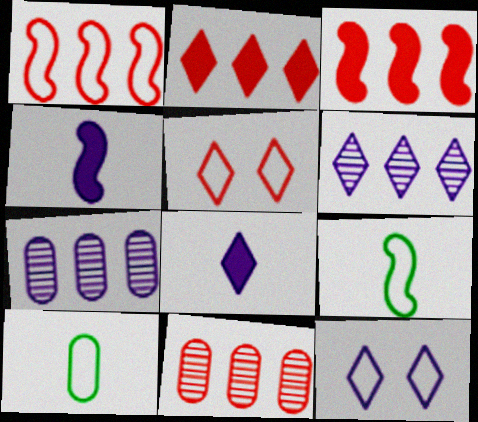[[1, 2, 11], 
[1, 10, 12], 
[4, 7, 12], 
[6, 8, 12]]